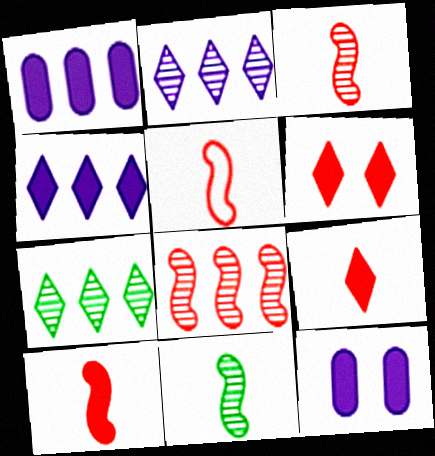[[3, 5, 10], 
[5, 7, 12]]